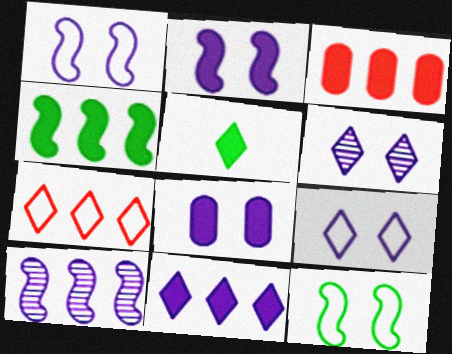[[1, 6, 8], 
[2, 3, 5], 
[3, 4, 11], 
[5, 6, 7]]